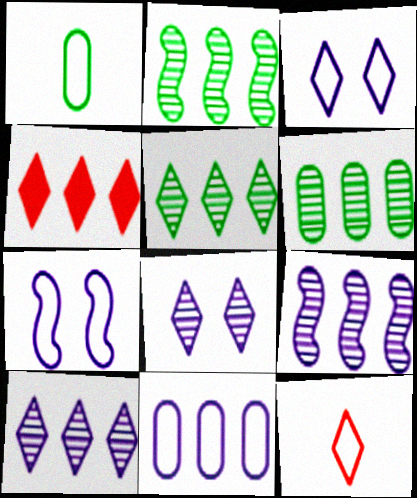[[2, 4, 11], 
[2, 5, 6]]